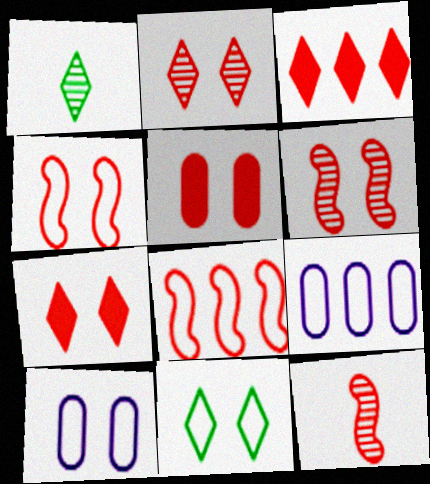[[2, 4, 5], 
[4, 10, 11]]